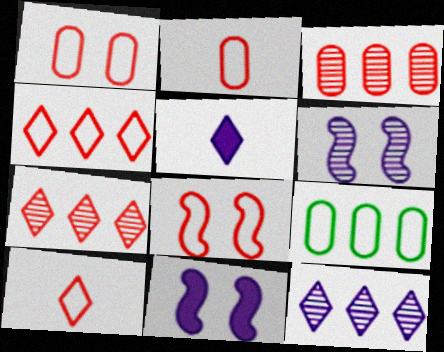[[2, 4, 8]]